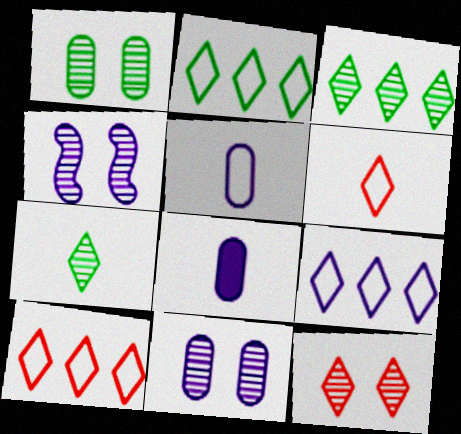[[1, 4, 12], 
[2, 9, 10], 
[4, 8, 9]]